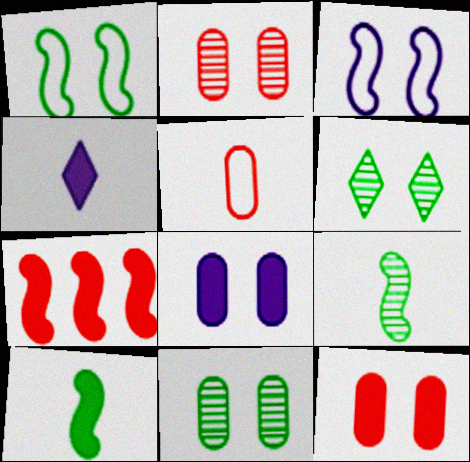[[3, 6, 12], 
[3, 7, 9], 
[4, 5, 9]]